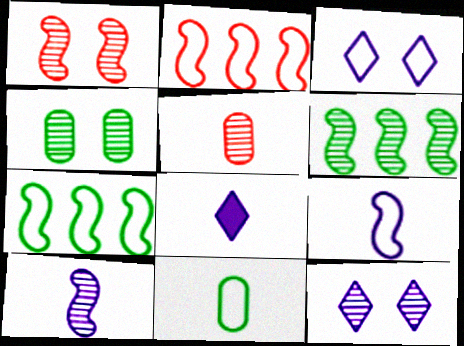[[1, 4, 12], 
[1, 6, 10], 
[2, 3, 11], 
[2, 4, 8], 
[5, 6, 12]]